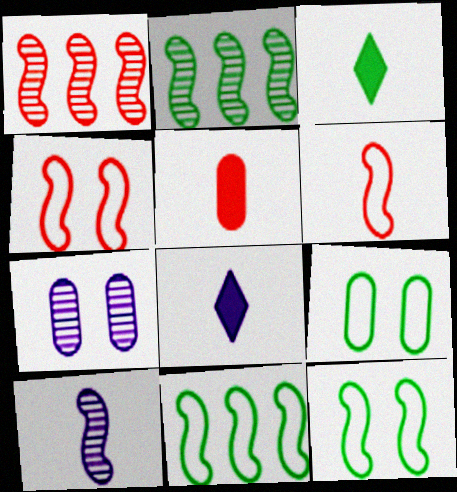[[1, 8, 9], 
[2, 3, 9]]